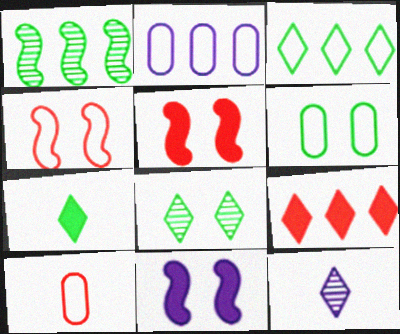[[1, 2, 9], 
[1, 6, 7], 
[2, 6, 10], 
[2, 11, 12], 
[3, 7, 8]]